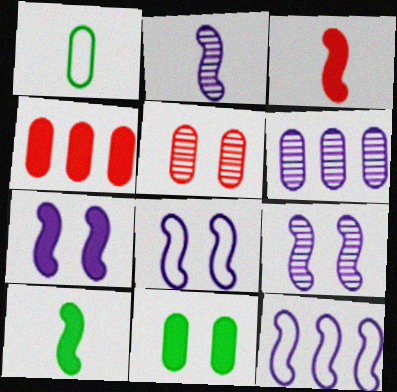[[2, 7, 12], 
[7, 8, 9]]